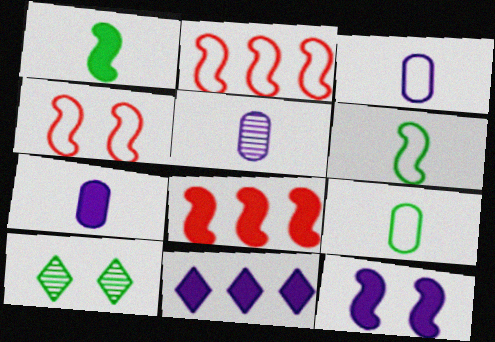[[1, 8, 12], 
[2, 7, 10], 
[3, 5, 7], 
[3, 8, 10], 
[7, 11, 12]]